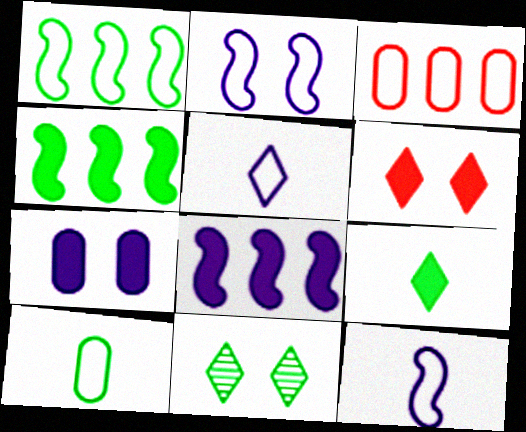[[4, 10, 11]]